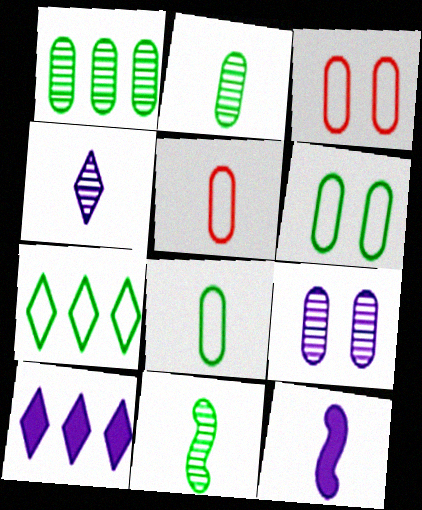[[3, 10, 11]]